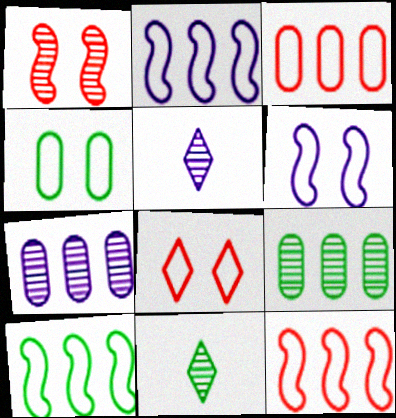[[1, 5, 9], 
[1, 7, 11], 
[2, 10, 12], 
[4, 6, 8]]